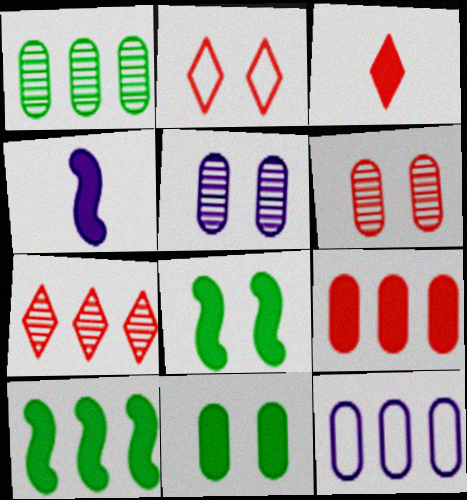[[1, 2, 4], 
[1, 9, 12], 
[2, 3, 7], 
[2, 5, 8], 
[7, 10, 12]]